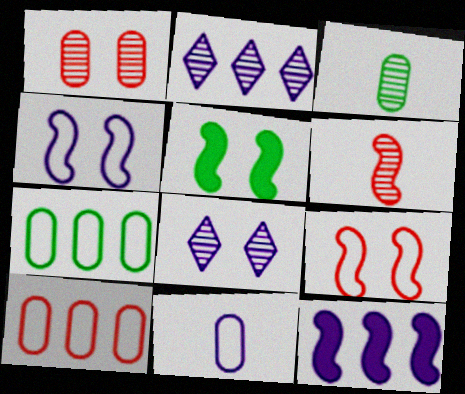[[8, 11, 12]]